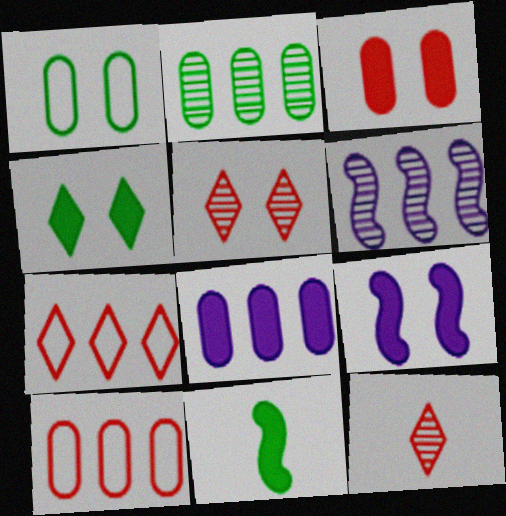[[1, 5, 9], 
[2, 8, 10], 
[3, 4, 9]]